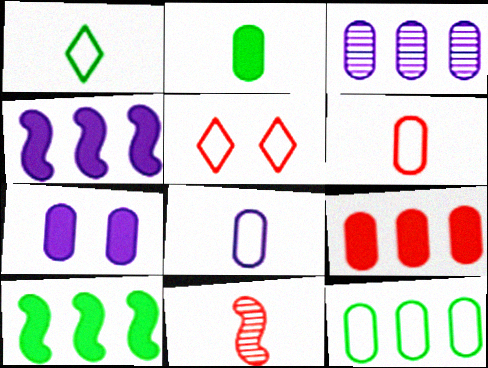[[2, 7, 9], 
[3, 7, 8], 
[3, 9, 12], 
[5, 9, 11]]